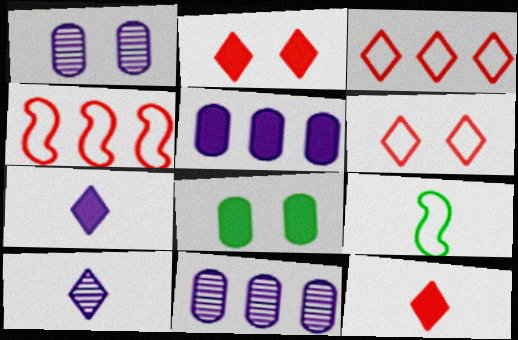[[2, 9, 11], 
[4, 8, 10]]